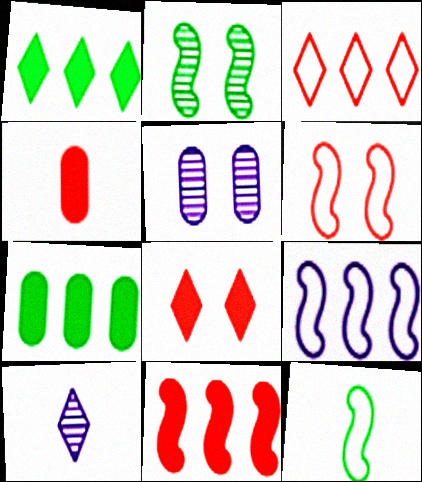[[4, 8, 11], 
[4, 10, 12], 
[6, 7, 10], 
[6, 9, 12]]